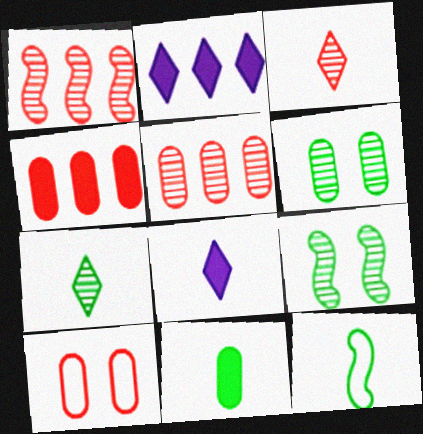[[7, 11, 12]]